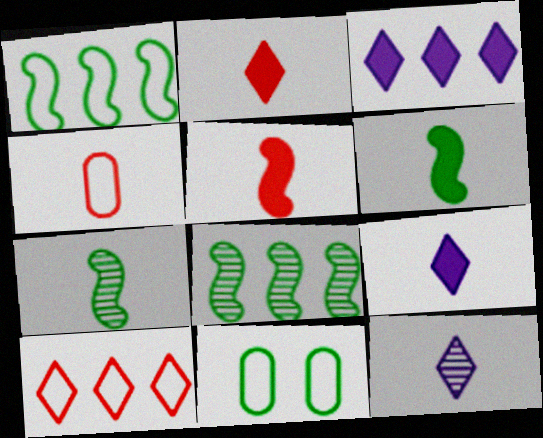[[4, 6, 12], 
[4, 7, 9]]